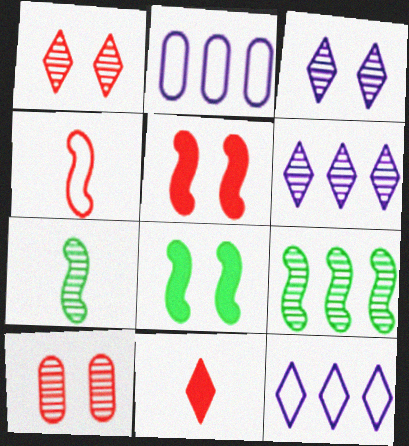[[6, 7, 10]]